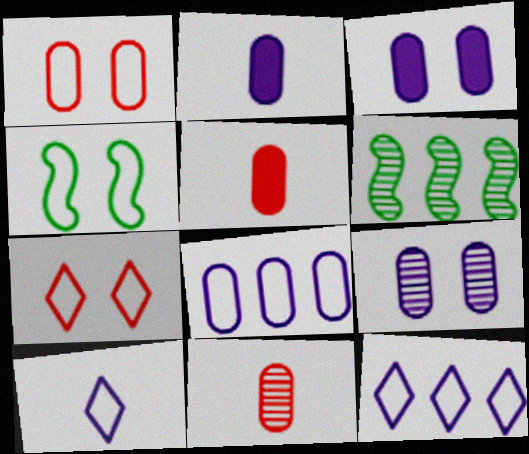[[2, 6, 7], 
[2, 8, 9]]